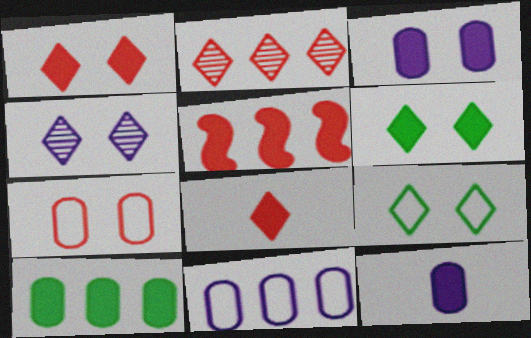[[1, 4, 9], 
[5, 6, 12]]